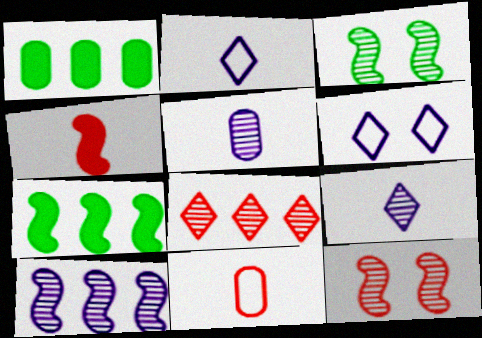[[1, 2, 12], 
[3, 5, 8]]